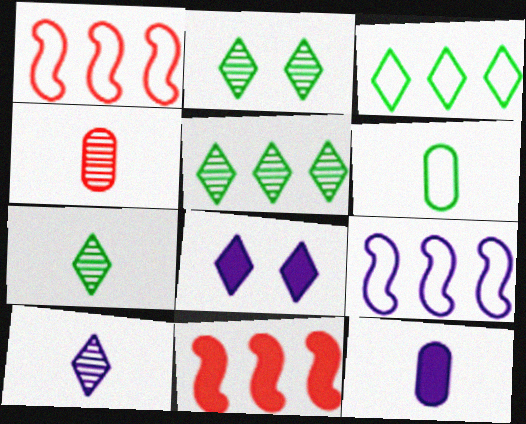[[1, 2, 12], 
[2, 5, 7], 
[4, 6, 12]]